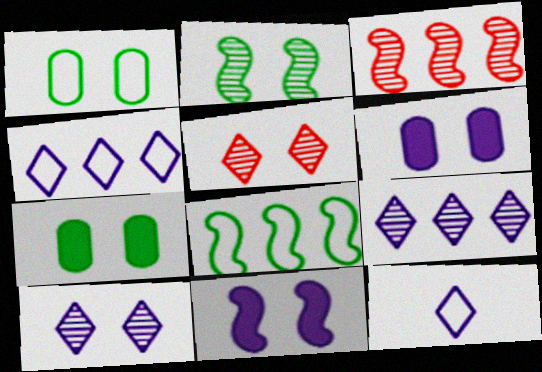[[1, 5, 11], 
[3, 7, 12]]